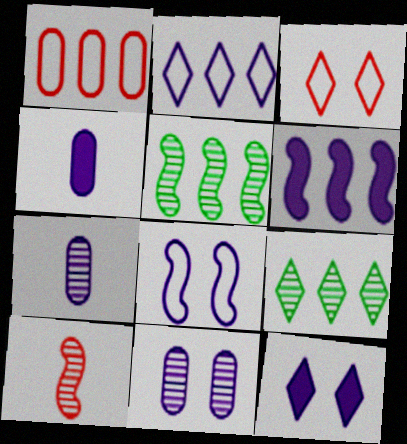[[1, 6, 9], 
[3, 4, 5], 
[4, 6, 12], 
[8, 11, 12], 
[9, 10, 11]]